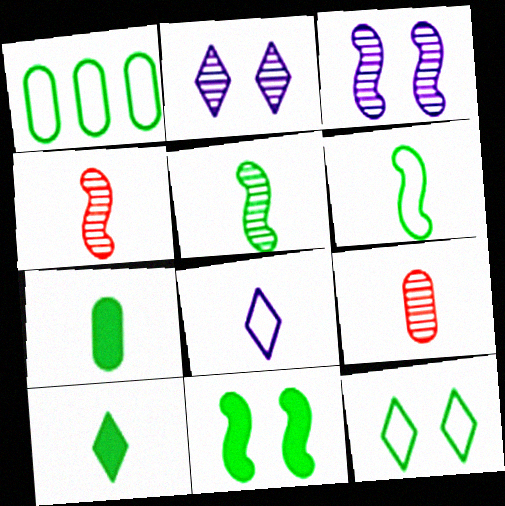[[1, 6, 12], 
[4, 7, 8]]